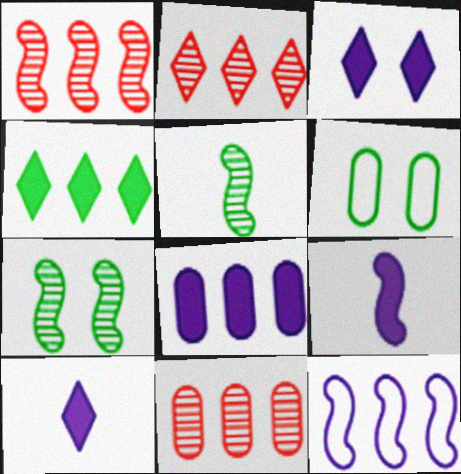[[1, 2, 11], 
[1, 6, 10], 
[2, 6, 9], 
[3, 8, 9], 
[4, 5, 6], 
[4, 11, 12]]